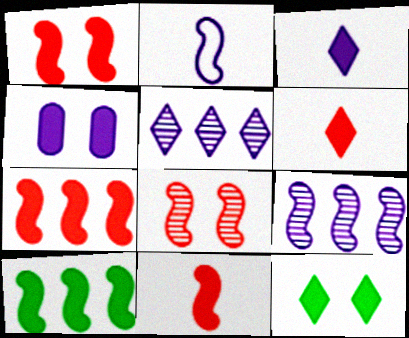[[1, 4, 12], 
[1, 7, 11], 
[2, 4, 5], 
[2, 8, 10], 
[4, 6, 10]]